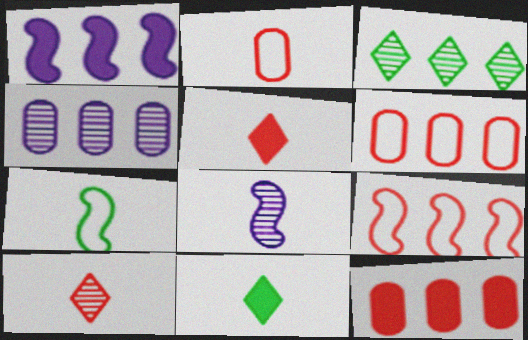[[1, 3, 6], 
[2, 8, 11]]